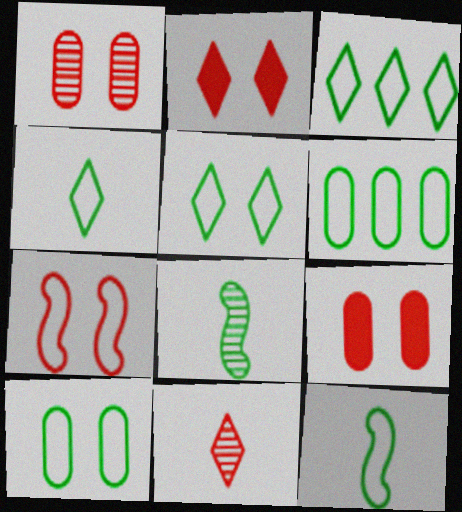[[1, 2, 7], 
[3, 4, 5], 
[3, 10, 12], 
[5, 6, 12]]